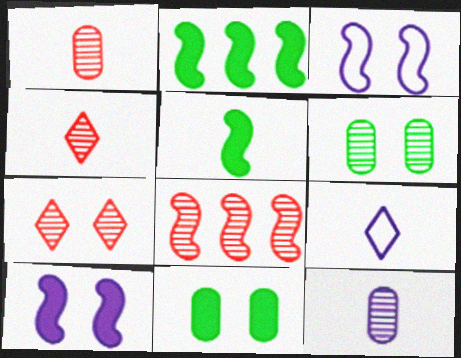[[1, 5, 9], 
[1, 7, 8], 
[3, 5, 8], 
[3, 7, 11], 
[8, 9, 11]]